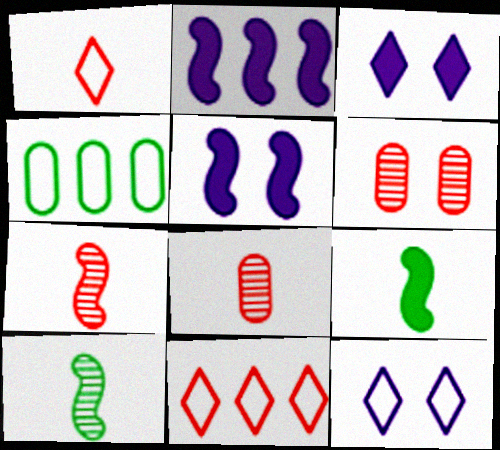[[3, 4, 7]]